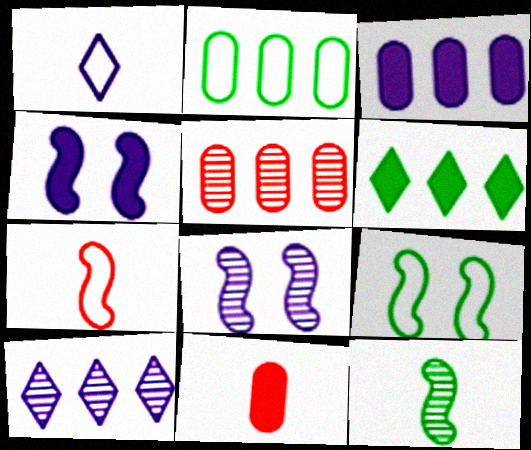[[1, 3, 8], 
[1, 11, 12], 
[2, 3, 5], 
[4, 6, 11], 
[9, 10, 11]]